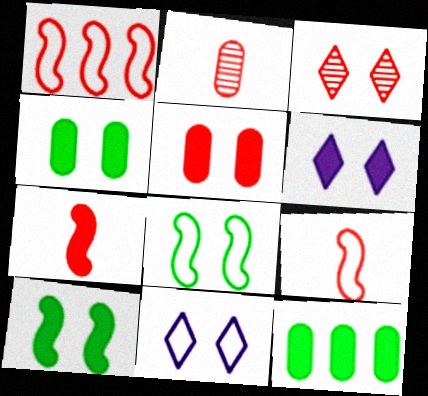[[5, 6, 10], 
[6, 7, 12]]